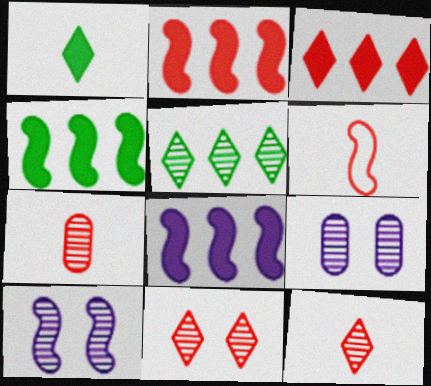[[2, 4, 8], 
[4, 6, 10], 
[5, 7, 10]]